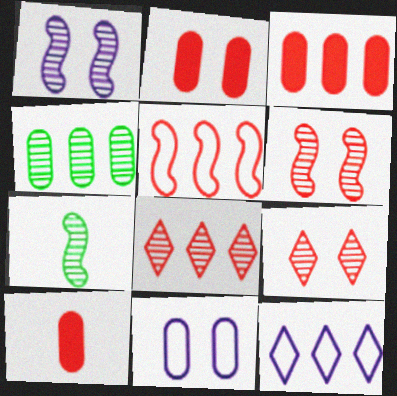[[2, 3, 10], 
[2, 7, 12], 
[3, 5, 8], 
[4, 10, 11], 
[5, 9, 10]]